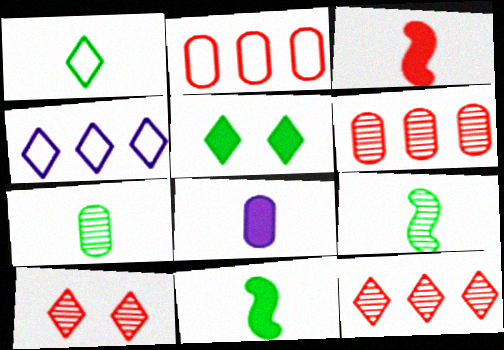[[1, 7, 11], 
[2, 3, 10]]